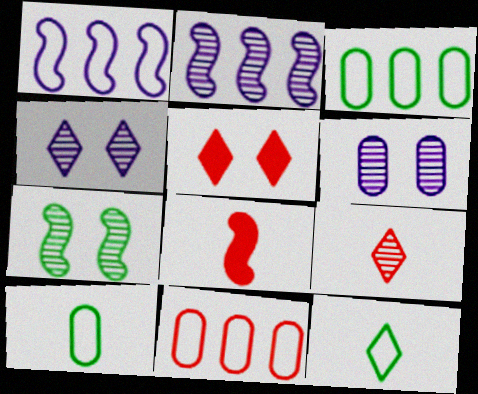[[1, 7, 8], 
[2, 5, 10], 
[3, 4, 8]]